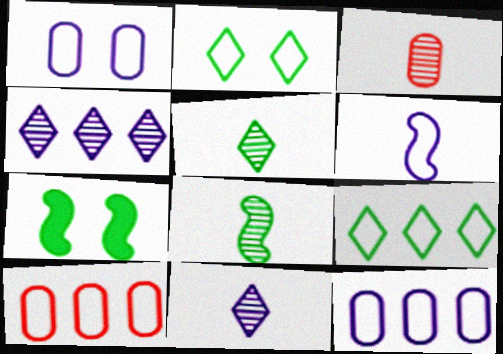[[2, 6, 10], 
[3, 8, 11], 
[7, 10, 11]]